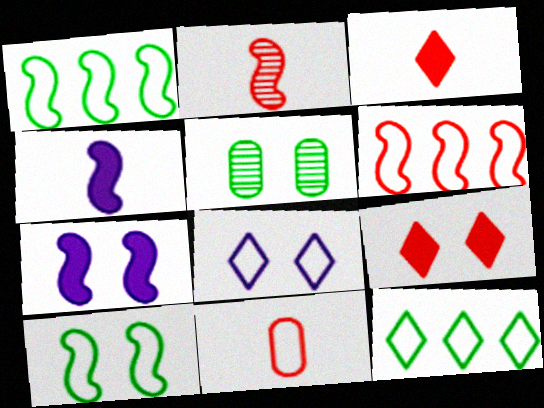[[1, 2, 7], 
[1, 8, 11], 
[2, 3, 11]]